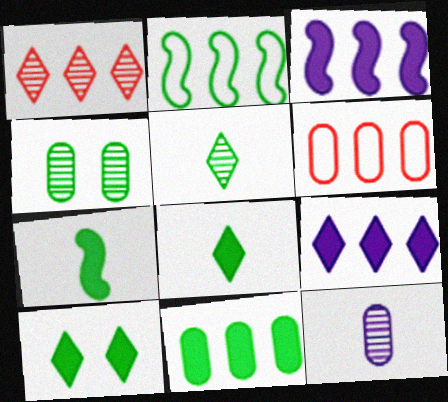[[2, 4, 8], 
[7, 10, 11]]